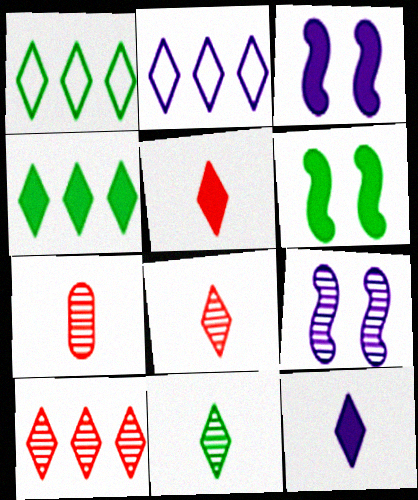[[1, 3, 7], 
[2, 4, 10], 
[2, 6, 7]]